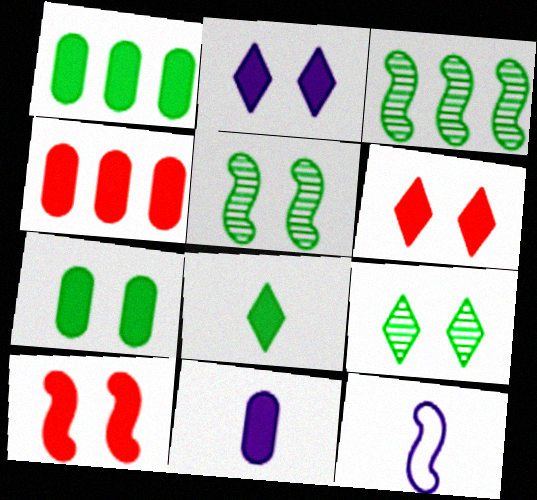[[2, 7, 10], 
[3, 10, 12], 
[4, 7, 11], 
[4, 9, 12]]